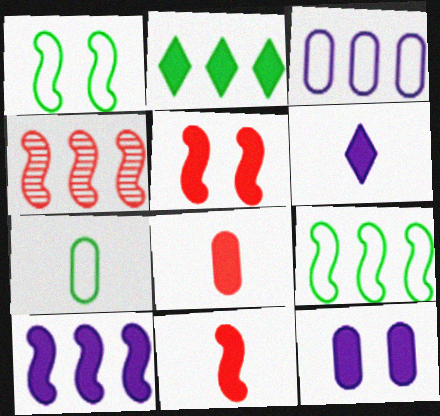[[2, 3, 4], 
[2, 11, 12], 
[4, 9, 10], 
[6, 10, 12]]